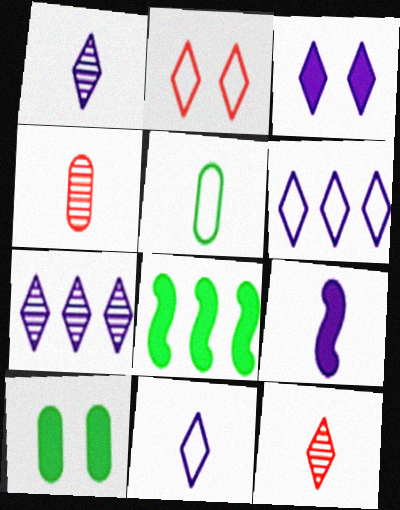[[1, 3, 6], 
[3, 7, 11], 
[5, 9, 12]]